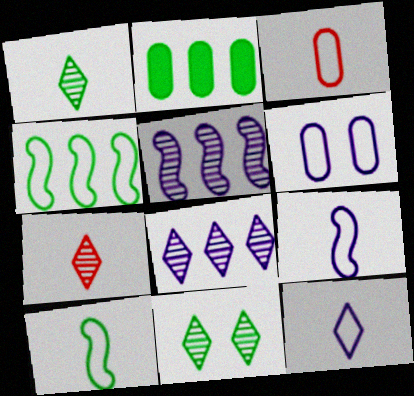[[2, 10, 11], 
[3, 10, 12], 
[7, 8, 11]]